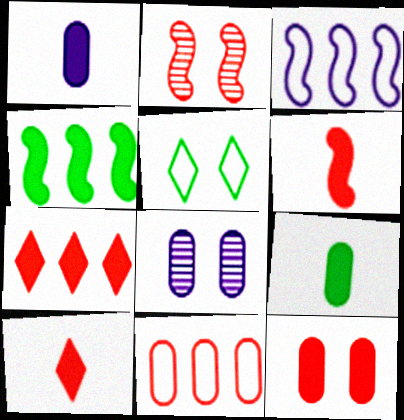[[2, 10, 11], 
[6, 7, 12], 
[8, 9, 11]]